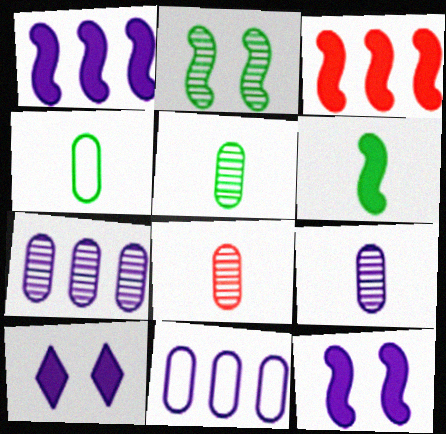[[3, 6, 12], 
[5, 8, 9]]